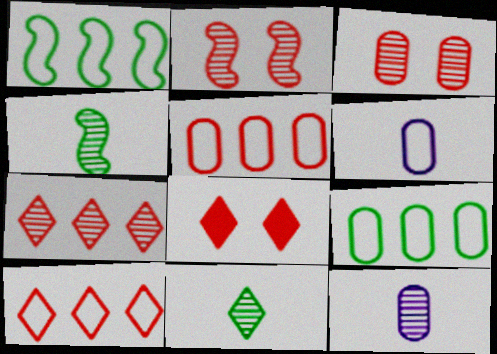[[1, 8, 12]]